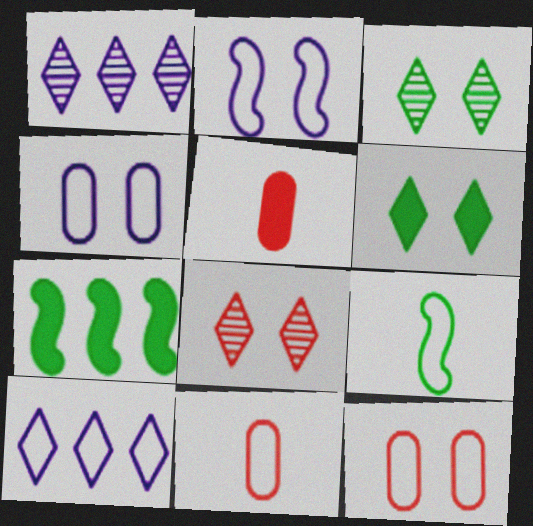[[9, 10, 12]]